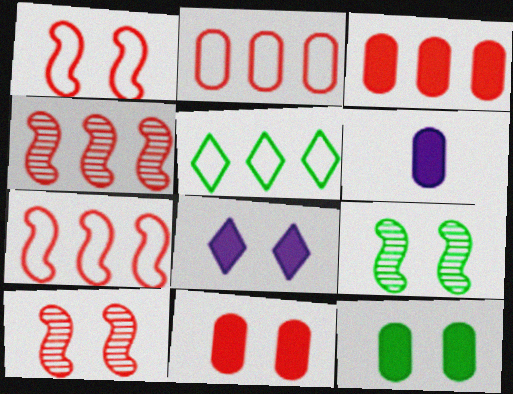[[3, 6, 12], 
[5, 6, 10]]